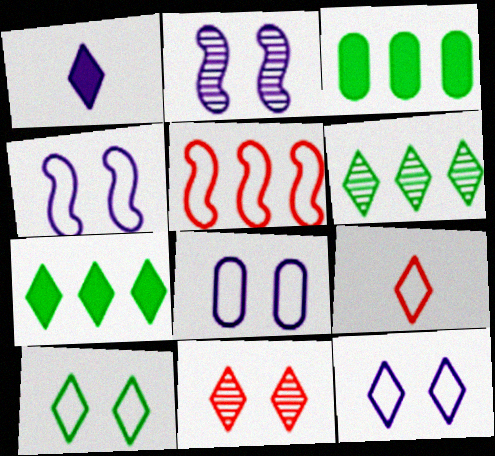[[2, 3, 9], 
[4, 8, 12]]